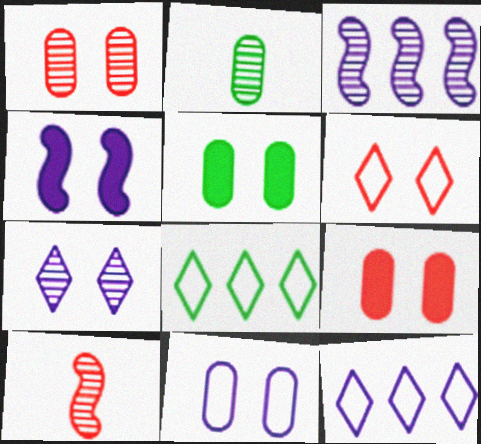[[1, 5, 11], 
[4, 7, 11], 
[5, 10, 12]]